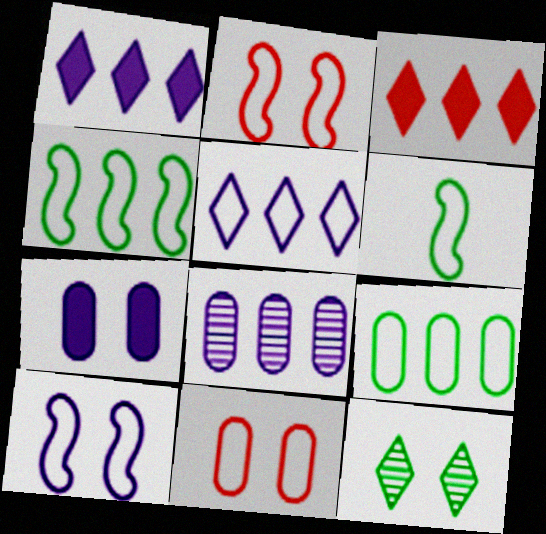[[2, 7, 12], 
[3, 4, 8], 
[5, 6, 11]]